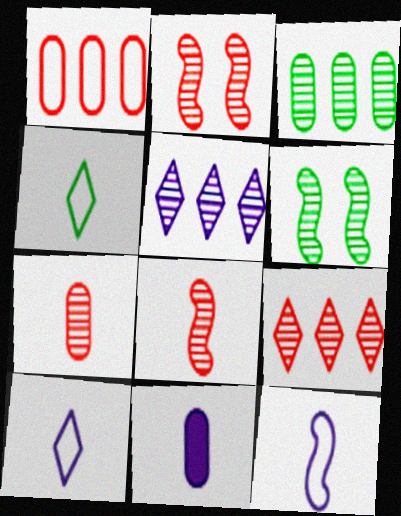[[2, 7, 9], 
[4, 8, 11], 
[5, 6, 7]]